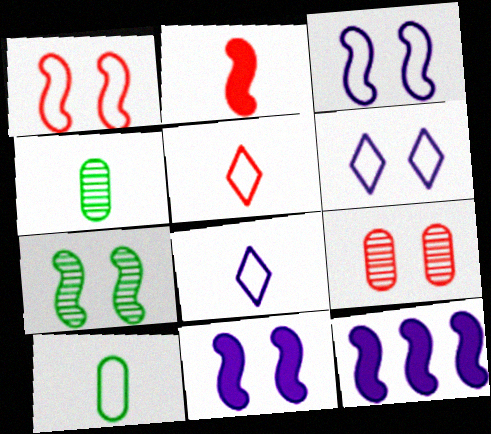[[1, 7, 11], 
[2, 4, 8]]